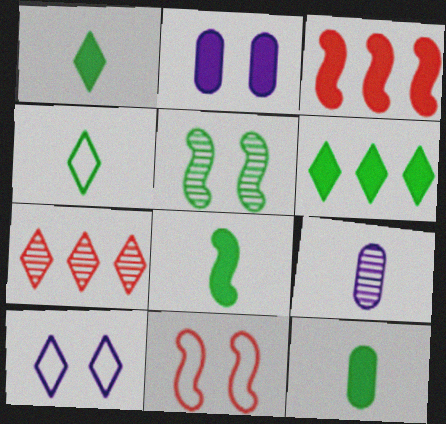[[1, 2, 3], 
[1, 7, 10], 
[1, 8, 12], 
[5, 7, 9], 
[6, 9, 11]]